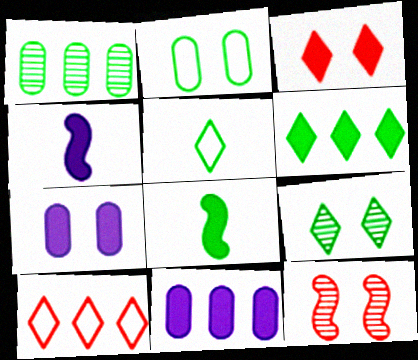[[3, 8, 11], 
[5, 6, 9], 
[5, 11, 12]]